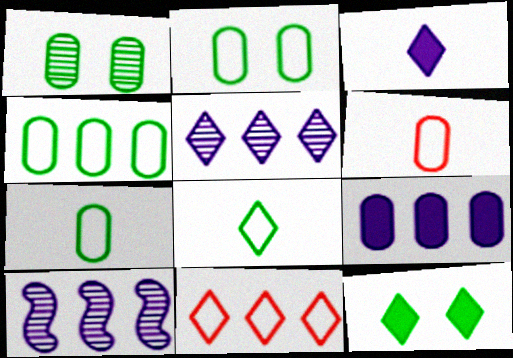[[1, 6, 9], 
[2, 4, 7], 
[6, 10, 12]]